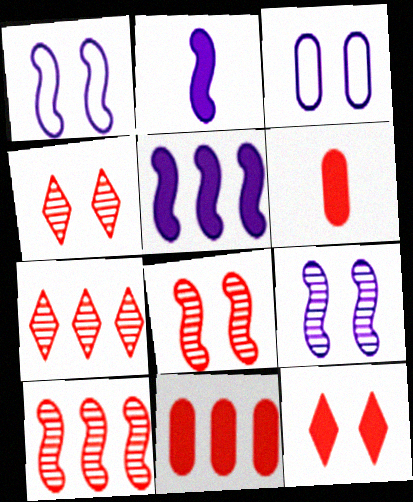[]